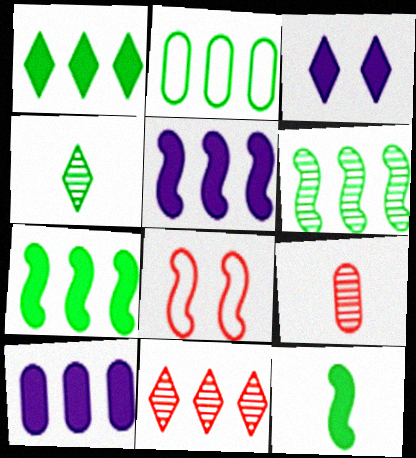[[1, 2, 6], 
[2, 5, 11], 
[4, 8, 10]]